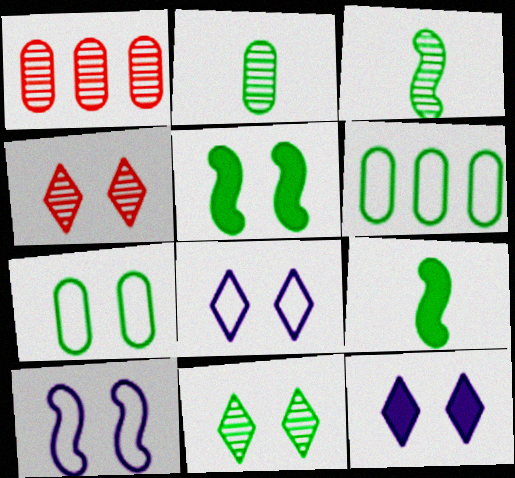[[1, 8, 9], 
[5, 7, 11], 
[6, 9, 11]]